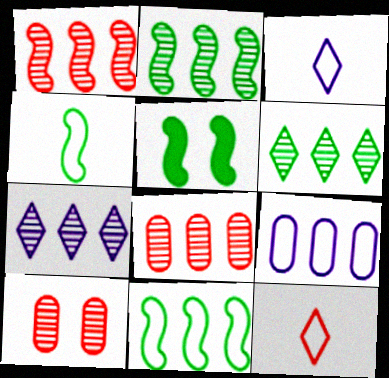[[2, 4, 5], 
[2, 7, 8], 
[3, 5, 8]]